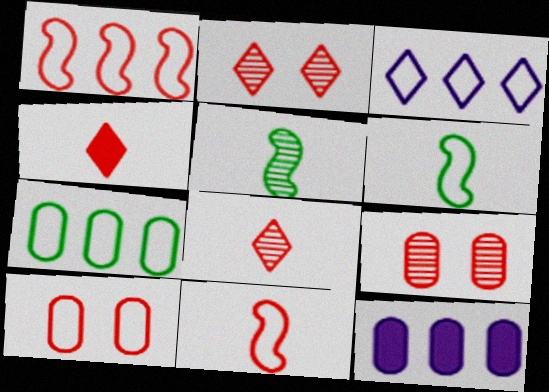[[1, 3, 7], 
[1, 4, 9], 
[2, 6, 12], 
[3, 6, 10]]